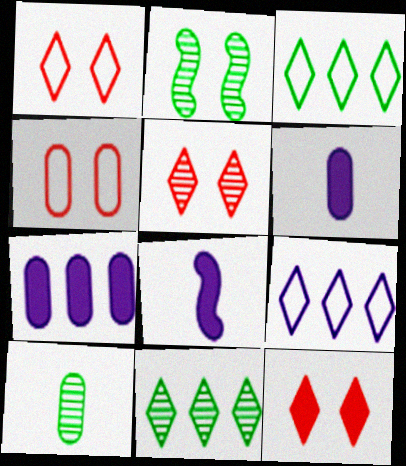[[1, 5, 12], 
[2, 10, 11], 
[4, 7, 10], 
[4, 8, 11]]